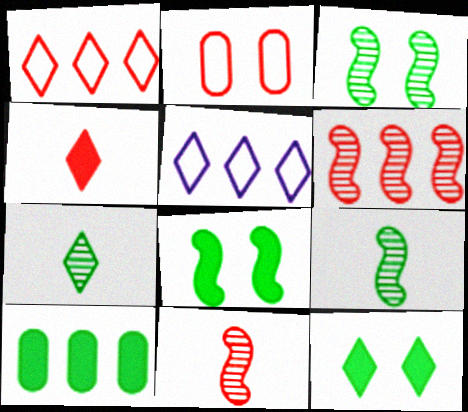[[2, 4, 6], 
[5, 6, 10]]